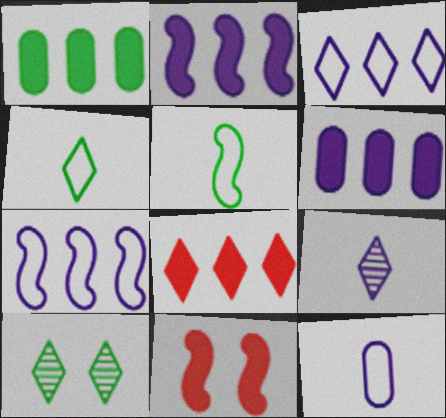[[1, 2, 8], 
[1, 5, 10]]